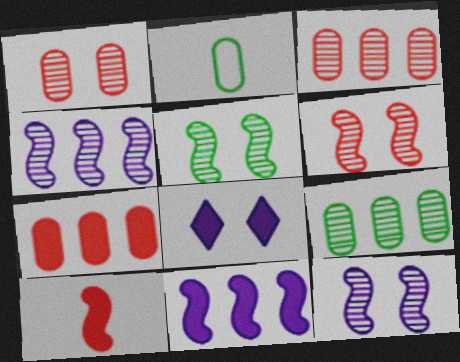[[5, 6, 12]]